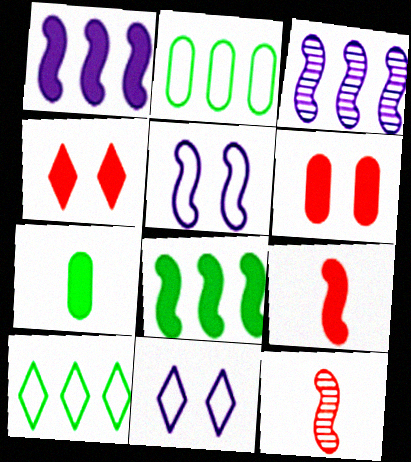[[1, 4, 7], 
[5, 8, 12]]